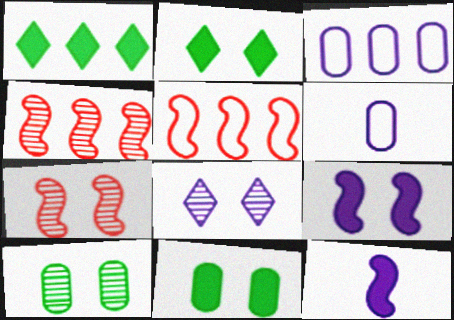[[1, 3, 4], 
[1, 6, 7], 
[2, 4, 6], 
[3, 8, 12], 
[7, 8, 10]]